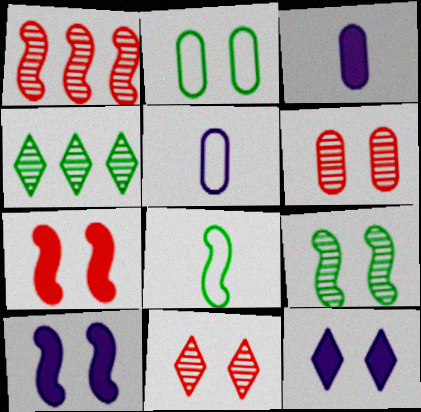[[1, 8, 10], 
[2, 10, 11], 
[4, 5, 7]]